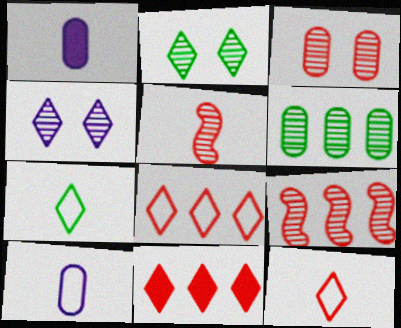[[1, 5, 7], 
[4, 5, 6], 
[4, 7, 11]]